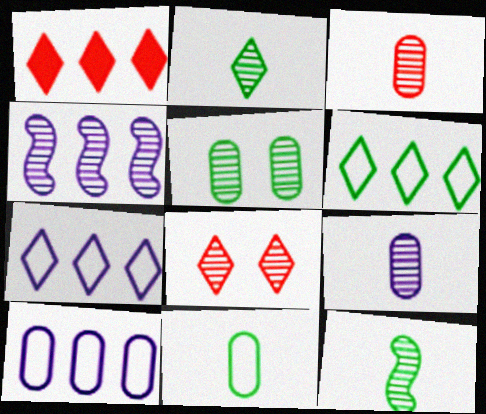[]